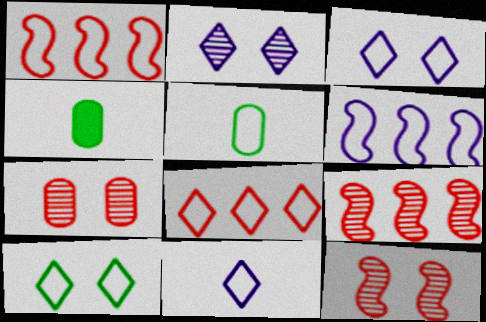[[1, 2, 4], 
[1, 3, 5], 
[3, 4, 9], 
[8, 10, 11]]